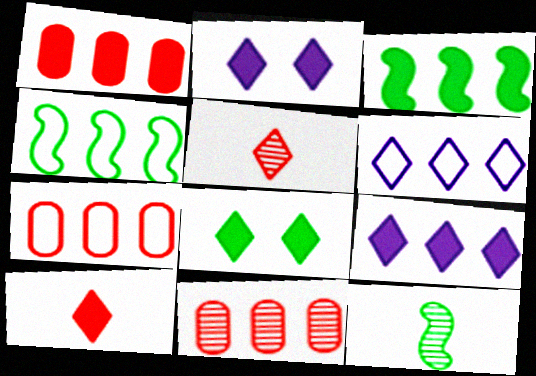[[1, 3, 9], 
[1, 7, 11], 
[2, 7, 12], 
[3, 6, 11], 
[4, 6, 7], 
[4, 9, 11], 
[5, 6, 8], 
[8, 9, 10]]